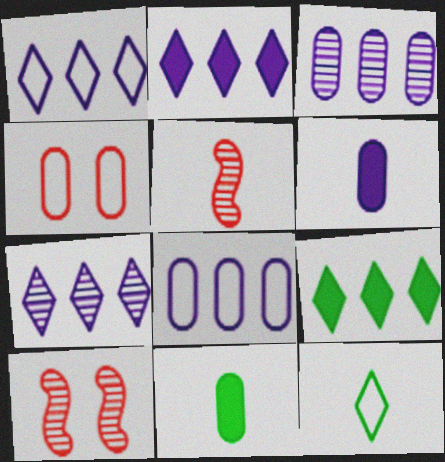[[1, 2, 7], 
[1, 10, 11], 
[3, 4, 11], 
[5, 6, 12]]